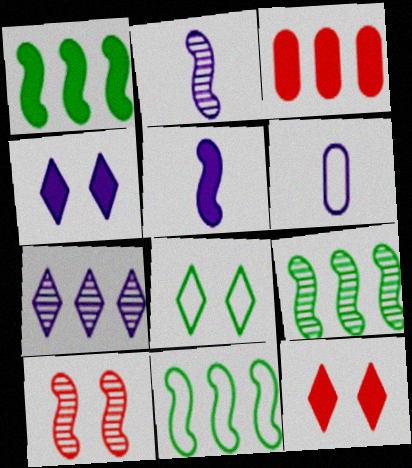[[1, 9, 11], 
[2, 3, 8], 
[2, 9, 10], 
[3, 7, 11], 
[5, 10, 11], 
[6, 9, 12]]